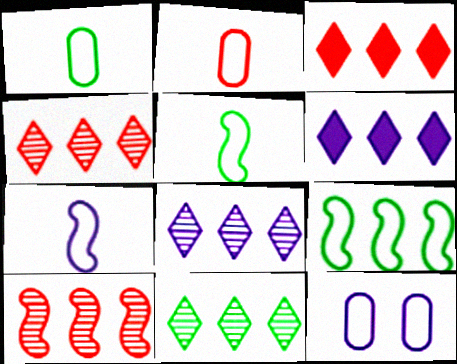[[4, 8, 11]]